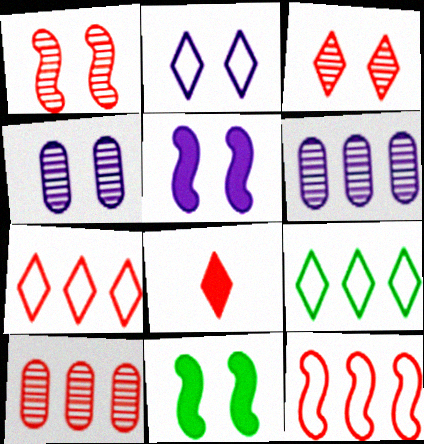[[2, 4, 5], 
[3, 7, 8]]